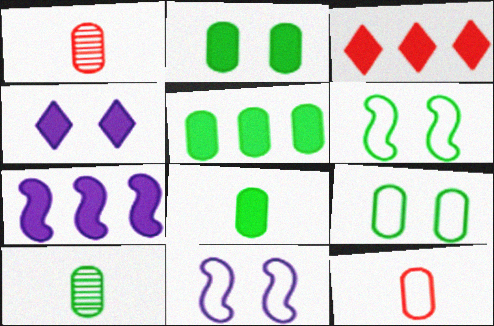[[2, 5, 8], 
[3, 5, 7], 
[3, 10, 11], 
[5, 9, 10]]